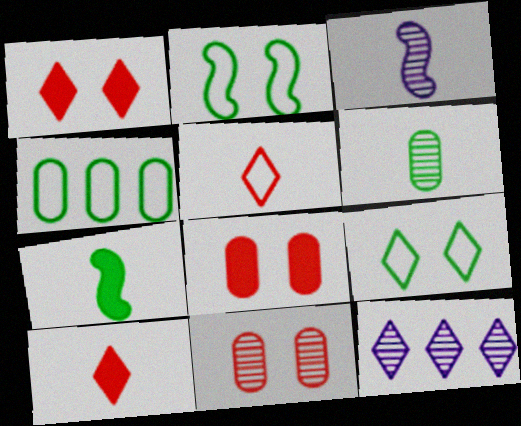[[1, 3, 4], 
[9, 10, 12]]